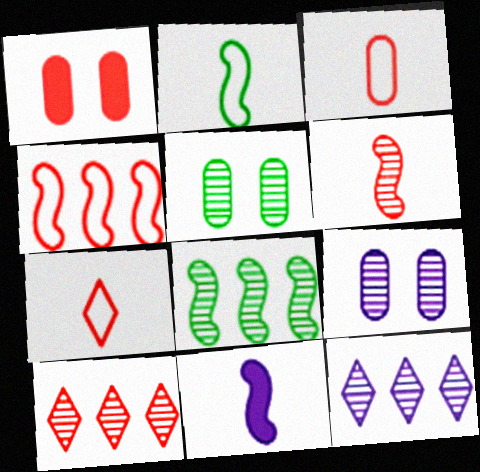[[1, 2, 12], 
[2, 6, 11], 
[5, 6, 12]]